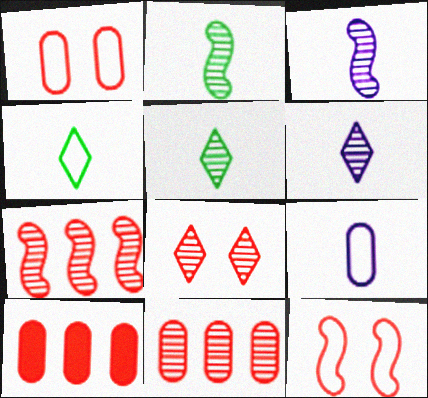[]